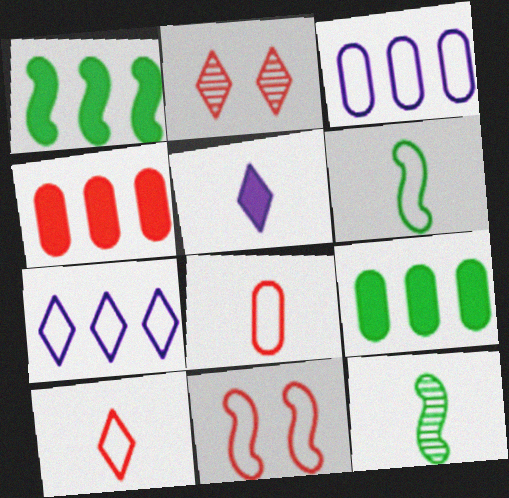[[5, 8, 12]]